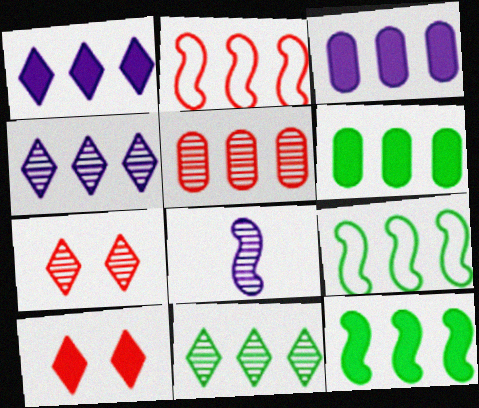[[1, 5, 9], 
[2, 3, 11], 
[2, 4, 6], 
[6, 9, 11]]